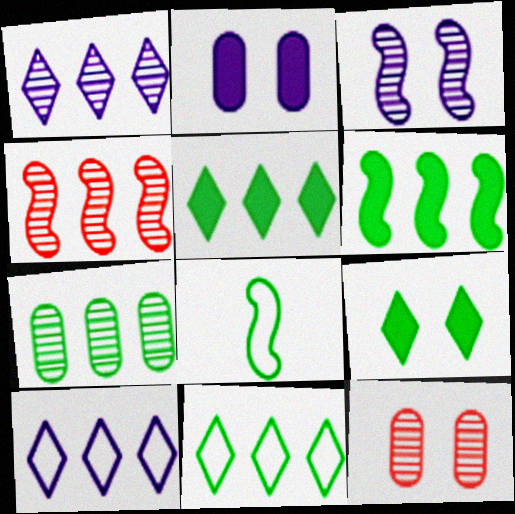[[1, 4, 7], 
[6, 7, 11], 
[7, 8, 9]]